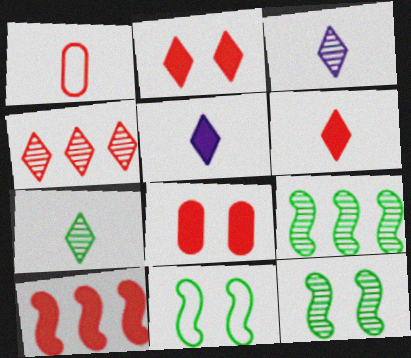[[6, 8, 10]]